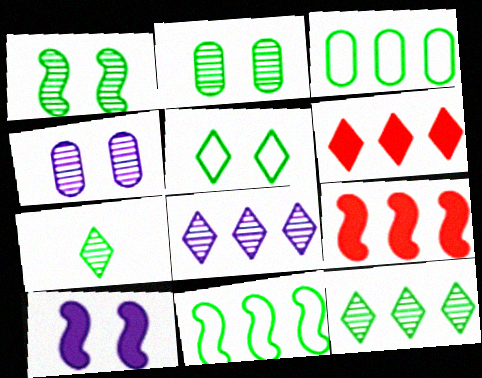[[3, 8, 9]]